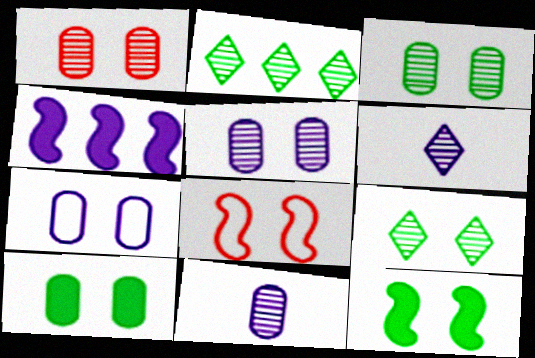[[1, 3, 5], 
[1, 7, 10], 
[4, 6, 7]]